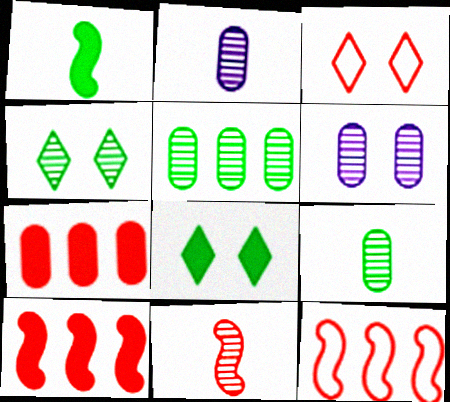[[2, 8, 12], 
[3, 7, 11]]